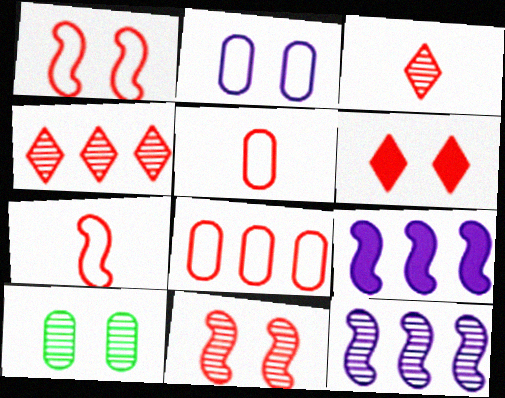[[3, 10, 12]]